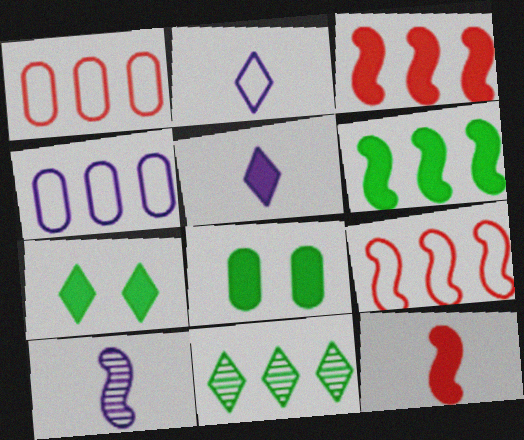[[1, 7, 10], 
[3, 4, 11], 
[3, 5, 8]]